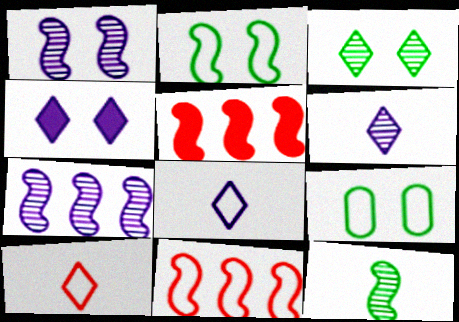[[5, 6, 9], 
[8, 9, 11]]